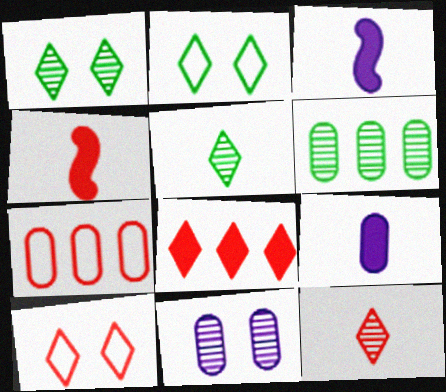[[1, 3, 7], 
[3, 6, 10], 
[8, 10, 12]]